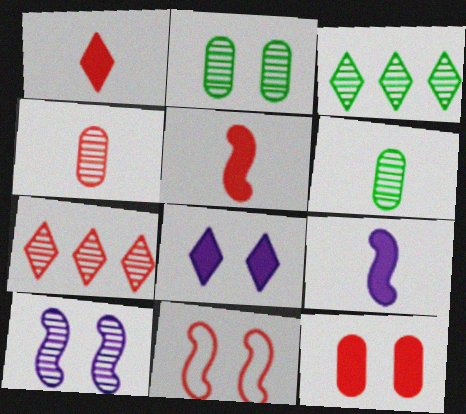[[2, 8, 11], 
[3, 4, 10], 
[6, 7, 10]]